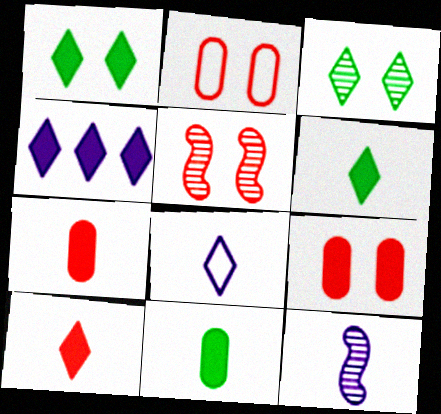[[1, 4, 10]]